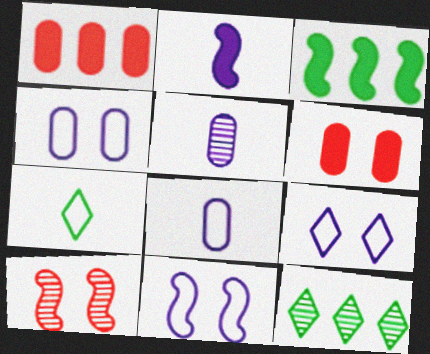[[4, 9, 11], 
[5, 10, 12]]